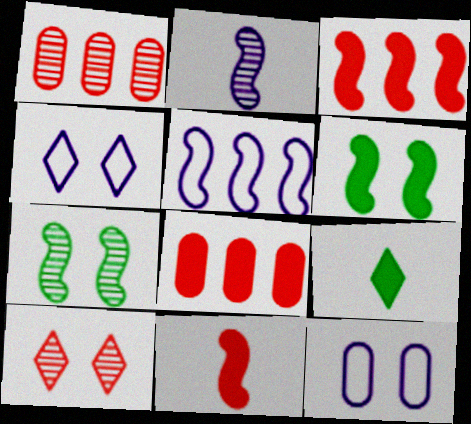[[5, 7, 11], 
[6, 10, 12]]